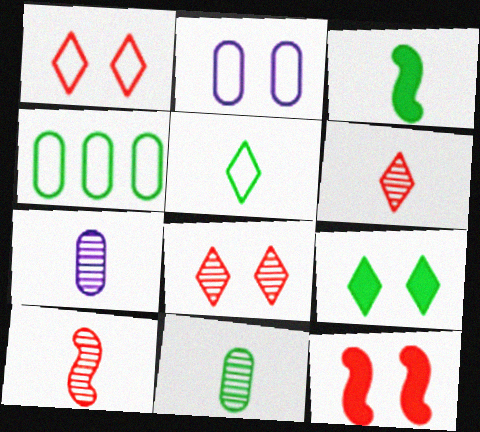[[3, 5, 11]]